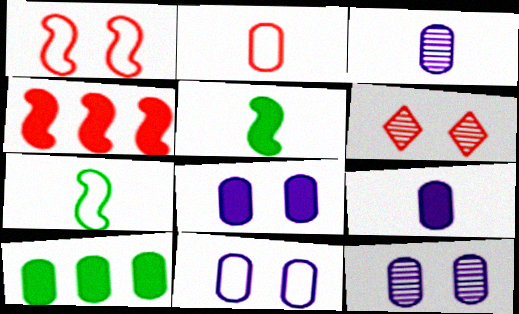[[2, 4, 6], 
[2, 10, 12], 
[8, 11, 12]]